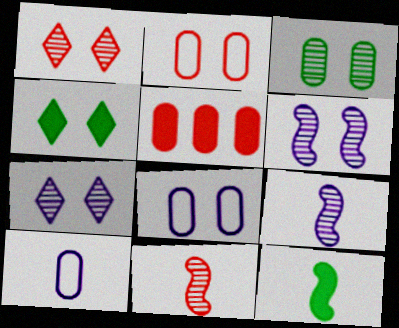[[1, 3, 6], 
[2, 4, 6], 
[3, 5, 10]]